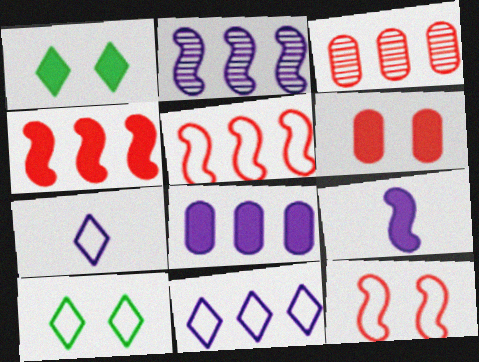[[2, 8, 11], 
[3, 9, 10]]